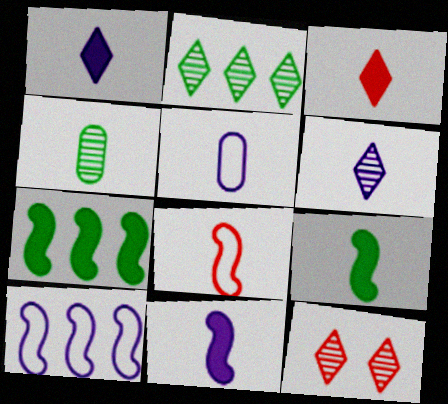[[1, 4, 8], 
[2, 6, 12], 
[5, 6, 11], 
[5, 7, 12]]